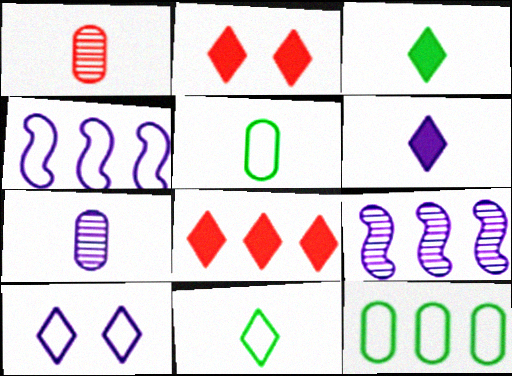[[2, 5, 9], 
[8, 9, 12]]